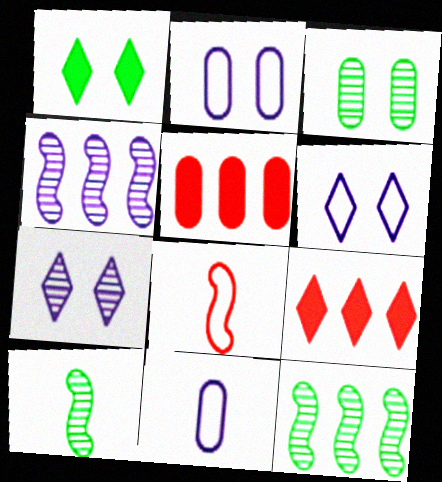[[2, 9, 10], 
[3, 5, 11], 
[5, 6, 10]]